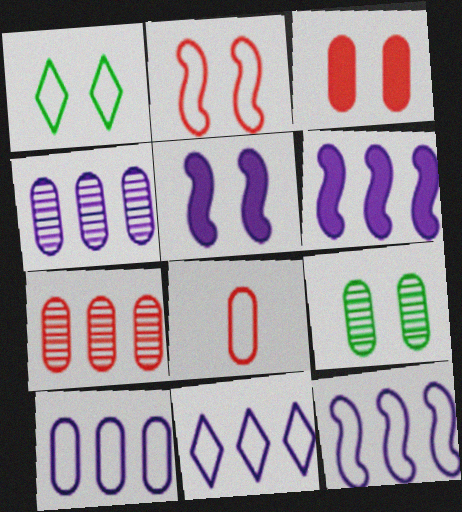[[1, 8, 12], 
[3, 7, 8], 
[4, 6, 11], 
[10, 11, 12]]